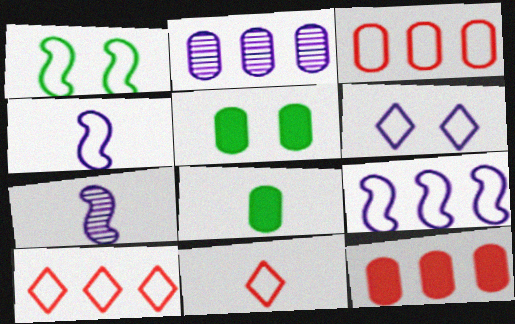[[5, 7, 10], 
[7, 8, 11]]